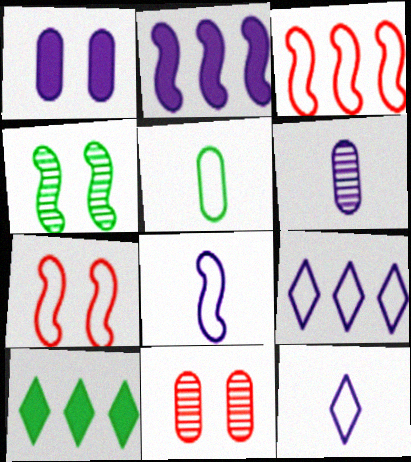[[4, 5, 10], 
[5, 7, 9], 
[6, 7, 10], 
[8, 10, 11]]